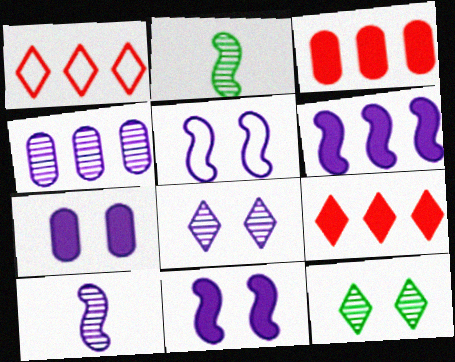[[1, 2, 7], 
[4, 8, 10], 
[5, 6, 10], 
[5, 7, 8]]